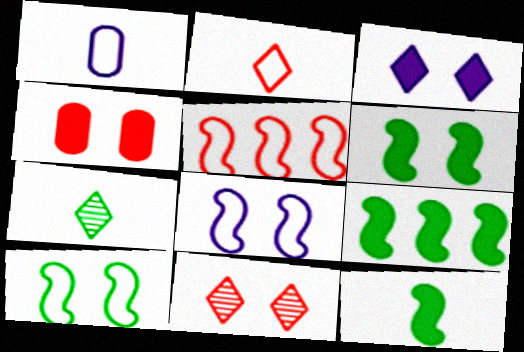[[1, 9, 11], 
[3, 4, 6], 
[6, 9, 12]]